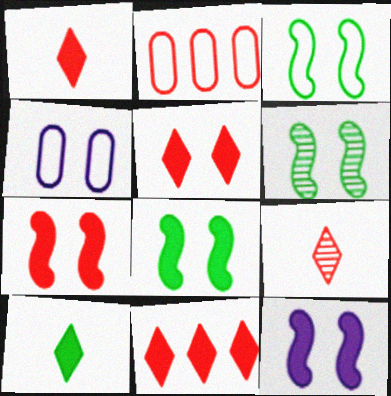[[1, 5, 11], 
[2, 7, 9], 
[3, 6, 8], 
[4, 5, 6], 
[7, 8, 12]]